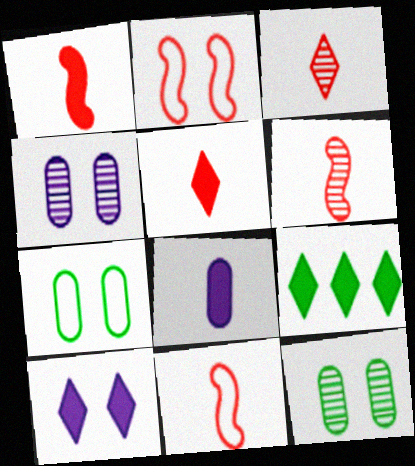[[1, 6, 11], 
[2, 10, 12], 
[4, 9, 11], 
[5, 9, 10]]